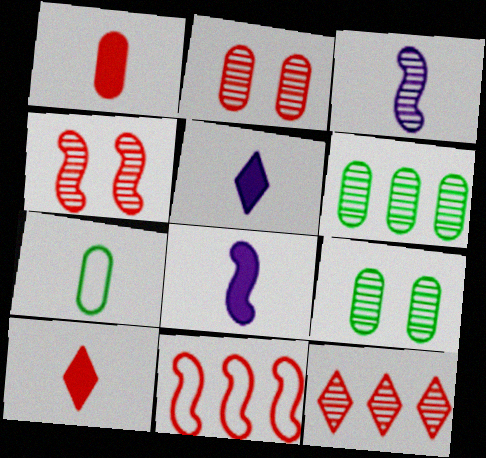[[2, 10, 11], 
[3, 7, 10], 
[3, 9, 12], 
[5, 9, 11]]